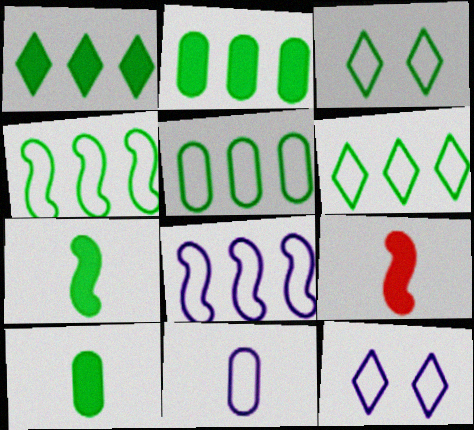[[4, 5, 6], 
[8, 11, 12]]